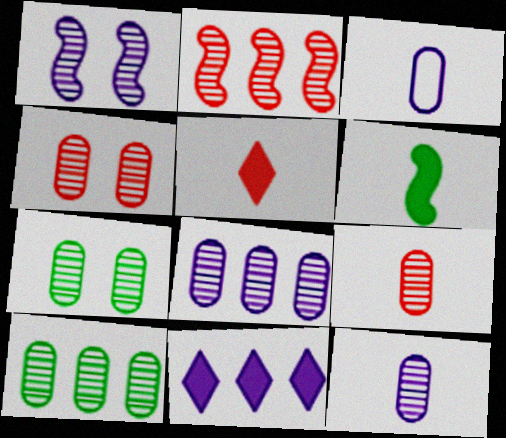[[1, 3, 11], 
[4, 10, 12], 
[7, 8, 9]]